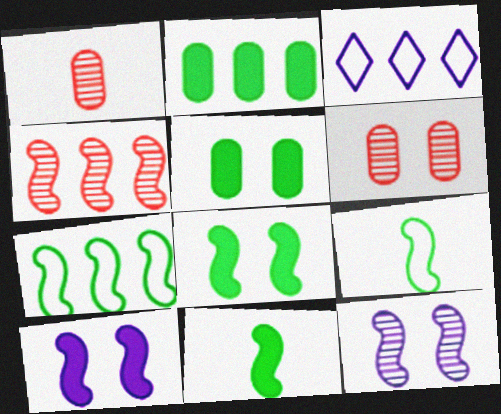[[1, 3, 8], 
[2, 3, 4], 
[3, 6, 11], 
[4, 9, 10]]